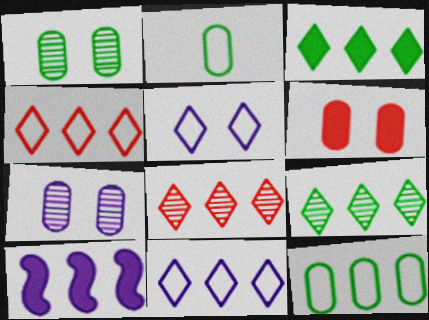[[3, 8, 11], 
[8, 10, 12]]